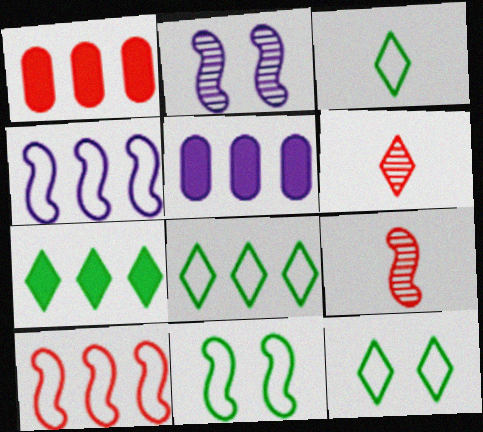[[1, 2, 3], 
[3, 8, 12], 
[5, 6, 11], 
[5, 9, 12]]